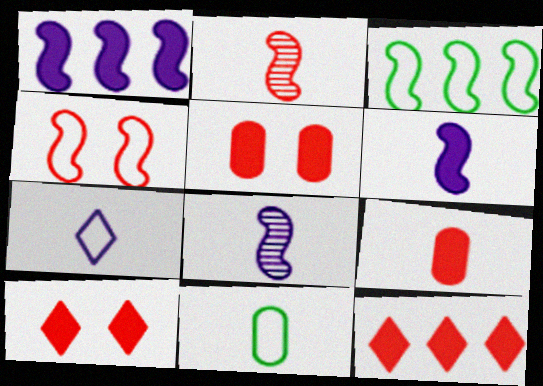[]